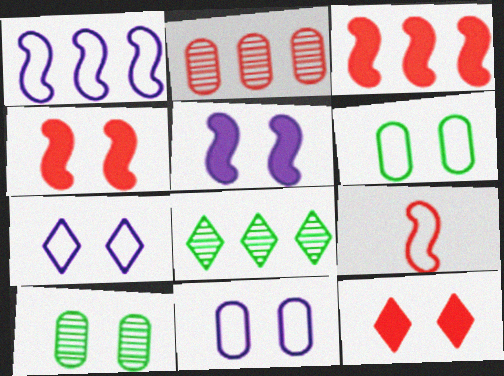[[2, 9, 12], 
[4, 7, 10]]